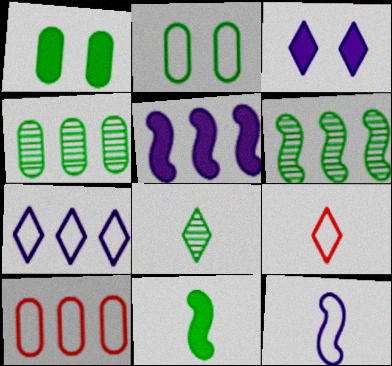[]